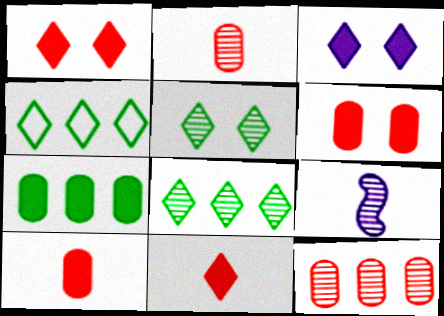[[4, 6, 9], 
[5, 9, 12]]